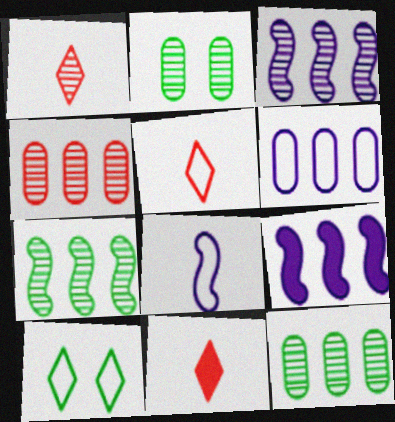[[1, 2, 3], 
[1, 5, 11], 
[2, 5, 9]]